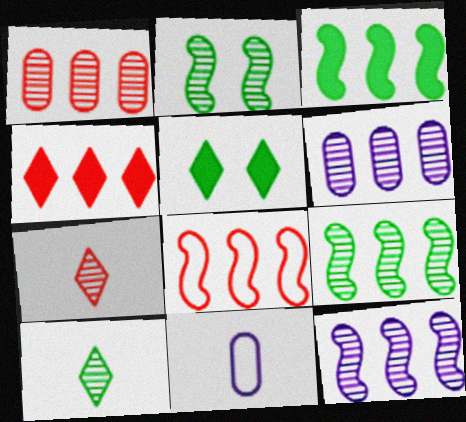[[1, 4, 8], 
[2, 4, 11], 
[2, 6, 7], 
[3, 8, 12]]